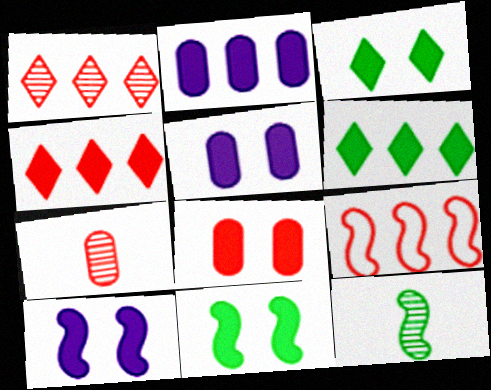[[3, 8, 10], 
[9, 10, 12]]